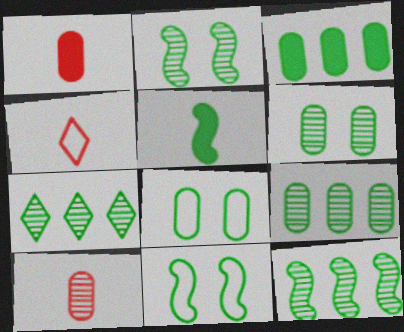[[5, 7, 8], 
[5, 11, 12], 
[7, 9, 12]]